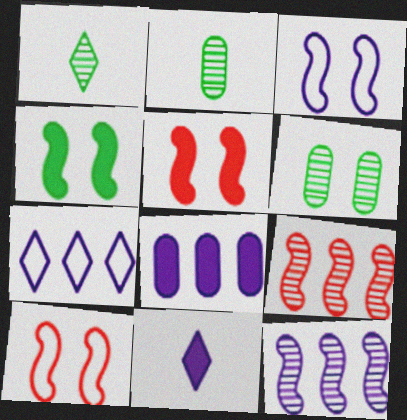[[1, 8, 10], 
[2, 5, 7], 
[7, 8, 12]]